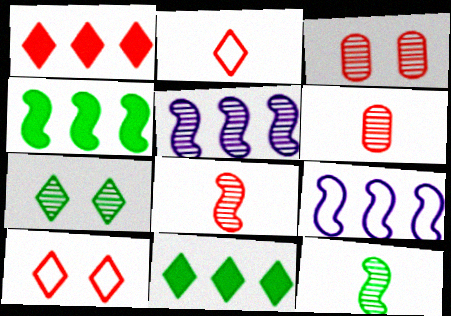[[5, 6, 7]]